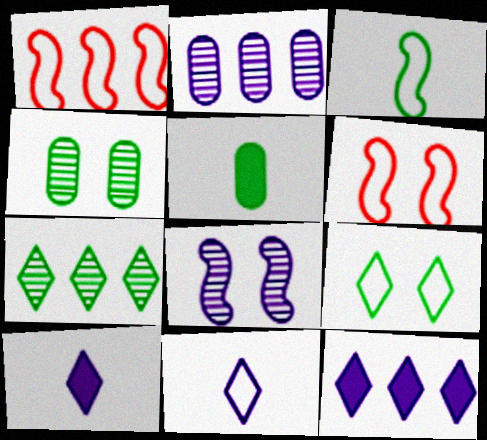[[1, 4, 10]]